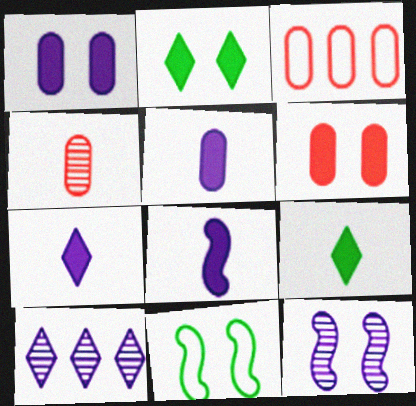[[3, 4, 6], 
[3, 9, 12], 
[5, 7, 8]]